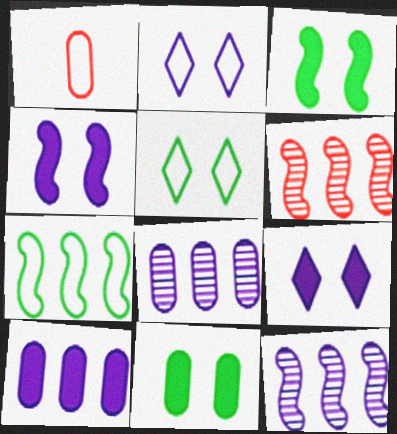[[1, 2, 7], 
[1, 8, 11]]